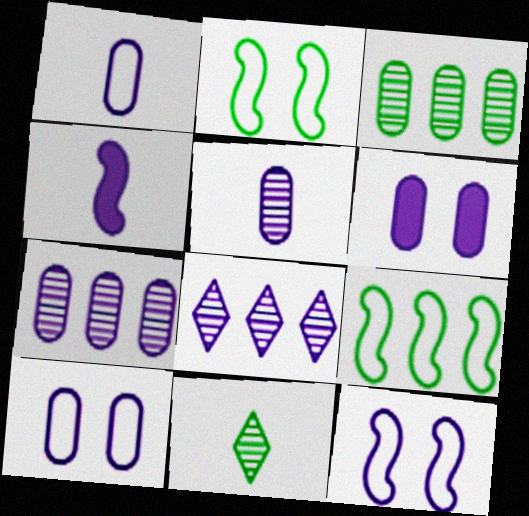[[1, 6, 7], 
[4, 8, 10]]